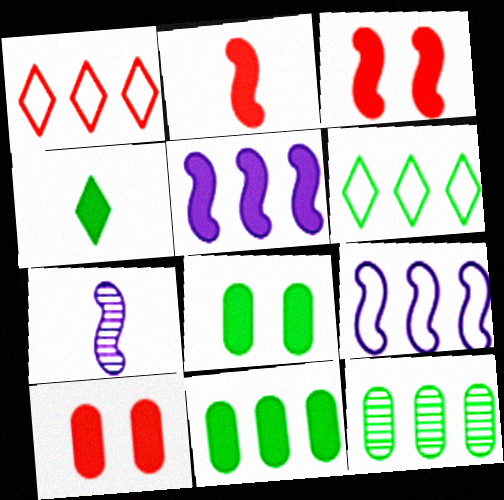[[1, 5, 12], 
[1, 7, 8], 
[4, 5, 10], 
[6, 7, 10]]